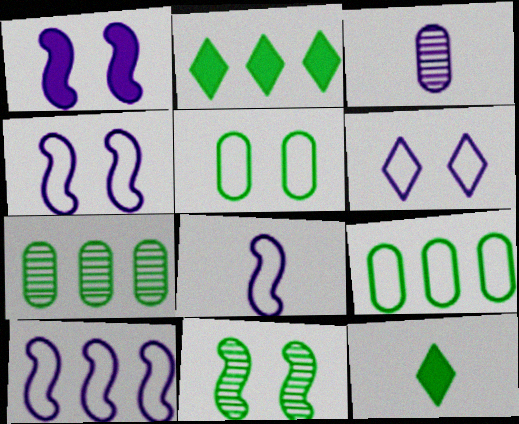[[4, 8, 10], 
[9, 11, 12]]